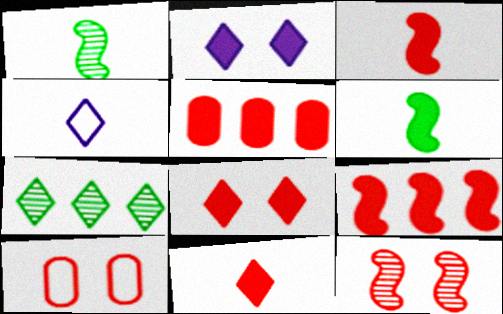[[2, 5, 6], 
[3, 5, 8], 
[4, 7, 8], 
[8, 10, 12]]